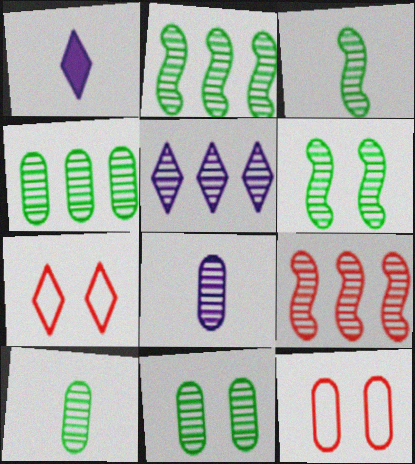[[1, 2, 12], 
[2, 3, 6], 
[4, 5, 9], 
[4, 10, 11]]